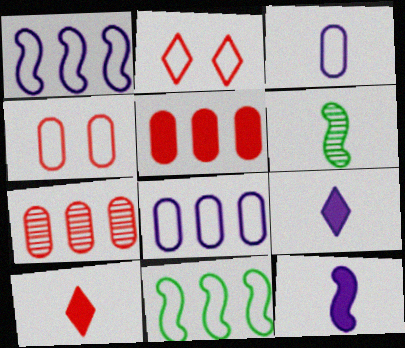[[2, 3, 11], 
[3, 6, 10]]